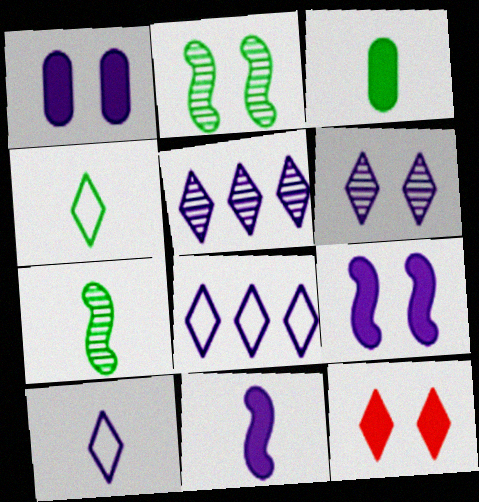[[3, 4, 7], 
[4, 5, 12]]